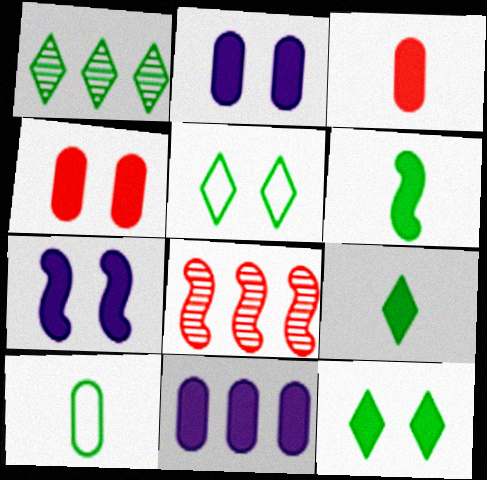[[1, 5, 9], 
[4, 7, 12]]